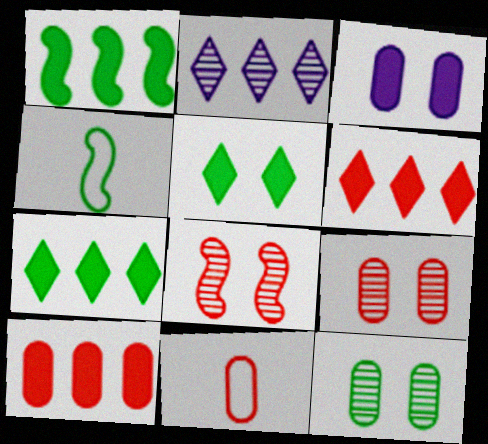[[4, 7, 12], 
[6, 8, 11], 
[9, 10, 11]]